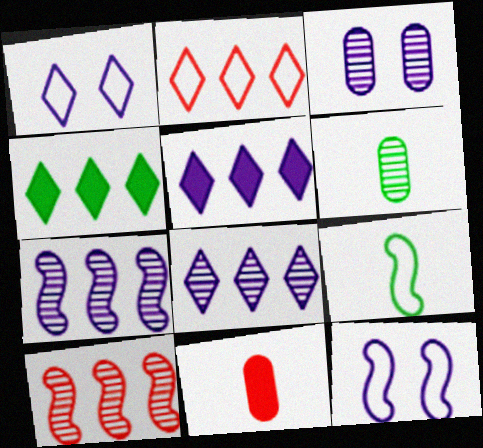[[2, 4, 8]]